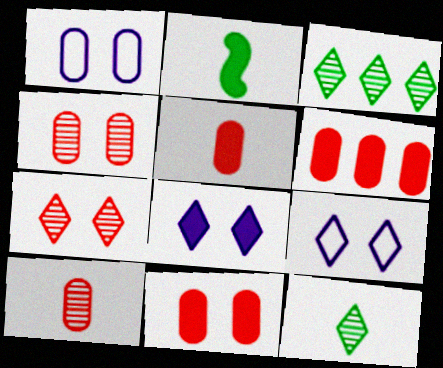[[2, 6, 8], 
[5, 6, 11]]